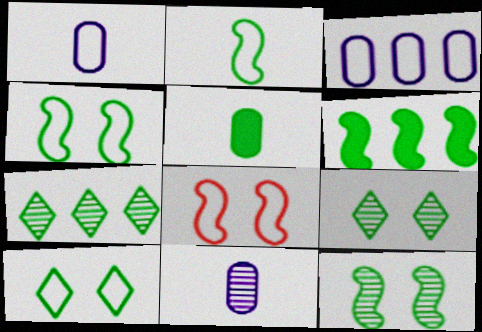[[2, 6, 12], 
[4, 5, 7]]